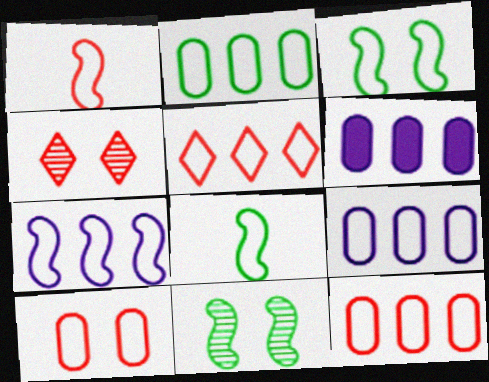[[1, 3, 7], 
[1, 5, 10], 
[2, 5, 7], 
[2, 9, 12], 
[4, 6, 8]]